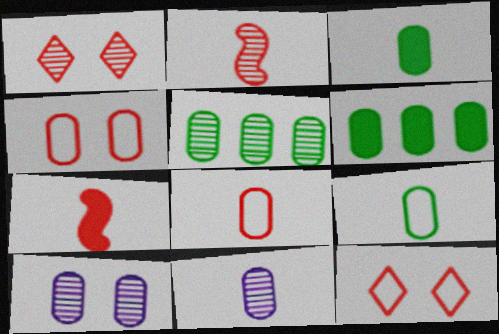[[3, 8, 11], 
[4, 6, 11], 
[6, 8, 10]]